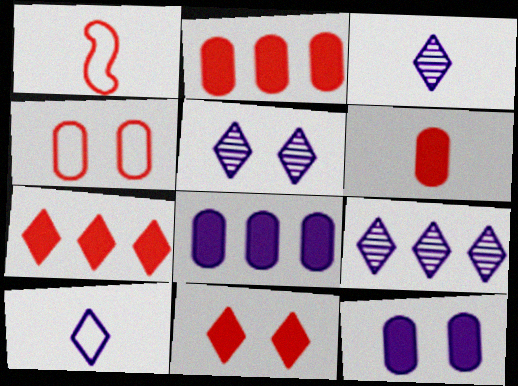[[3, 5, 9]]